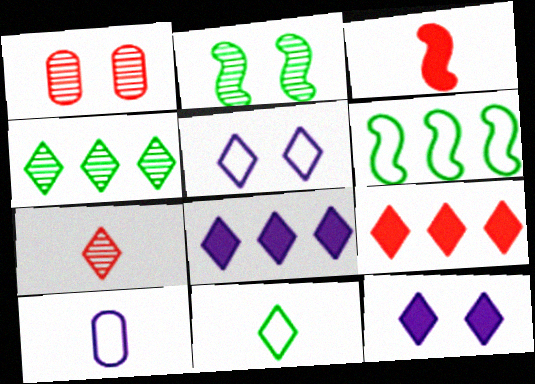[[2, 9, 10]]